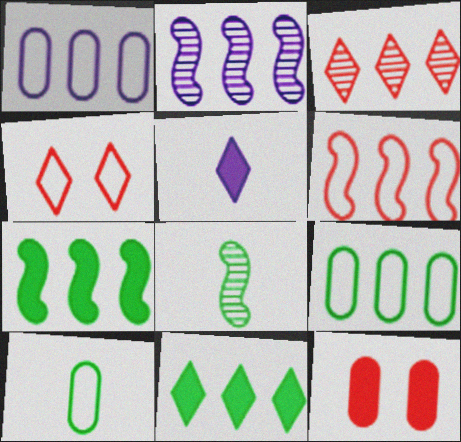[[1, 3, 7], 
[2, 6, 7], 
[5, 7, 12]]